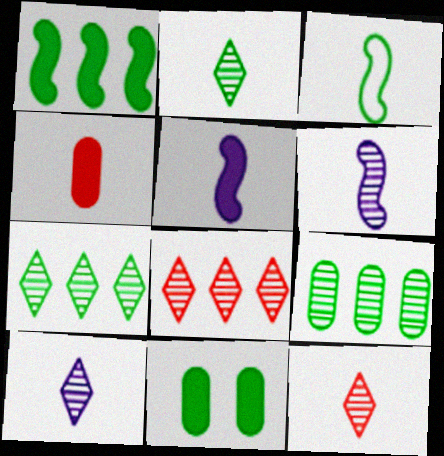[[2, 10, 12], 
[3, 4, 10], 
[3, 7, 11]]